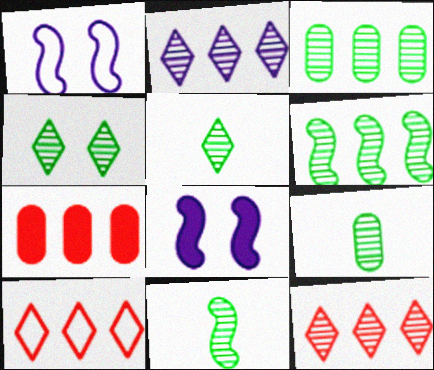[[1, 5, 7], 
[3, 4, 11], 
[4, 6, 9], 
[5, 9, 11], 
[8, 9, 10]]